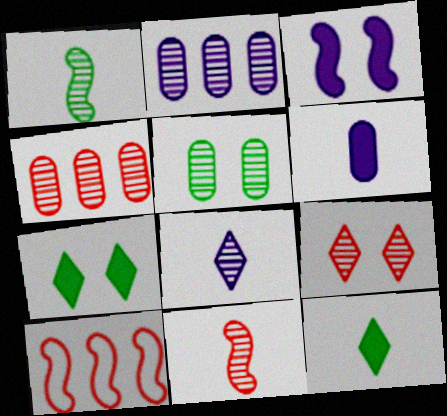[[1, 2, 9], 
[1, 3, 10], 
[4, 9, 11]]